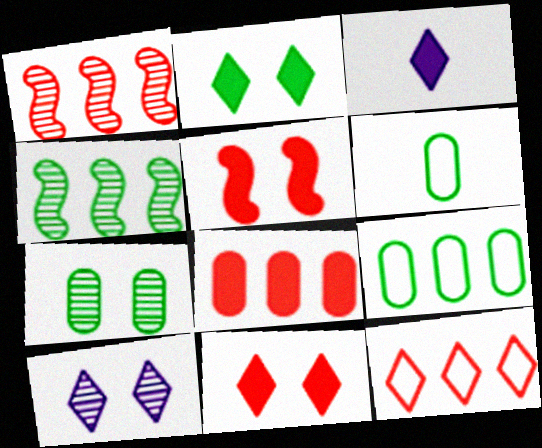[[1, 8, 12], 
[2, 4, 6]]